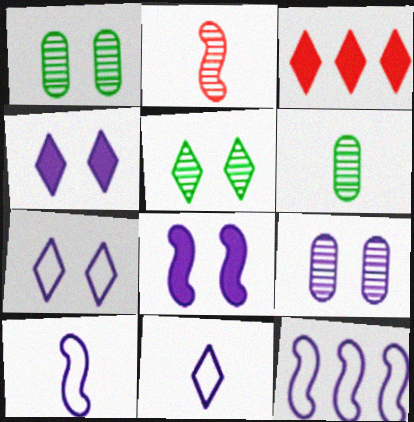[[1, 3, 10], 
[3, 5, 11], 
[7, 8, 9]]